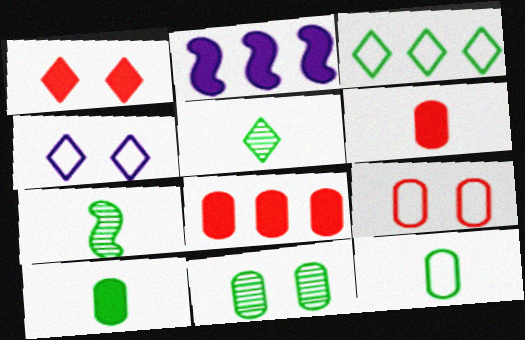[[1, 2, 10], 
[2, 5, 9], 
[4, 7, 8]]